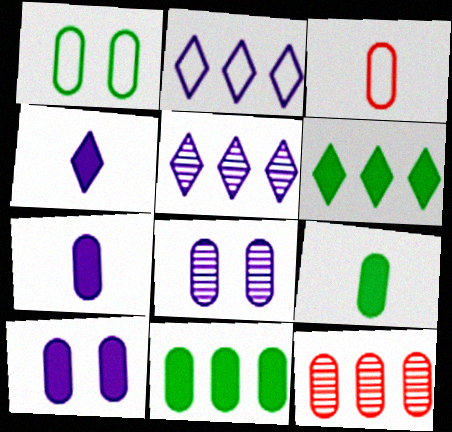[[1, 7, 12], 
[3, 8, 11]]